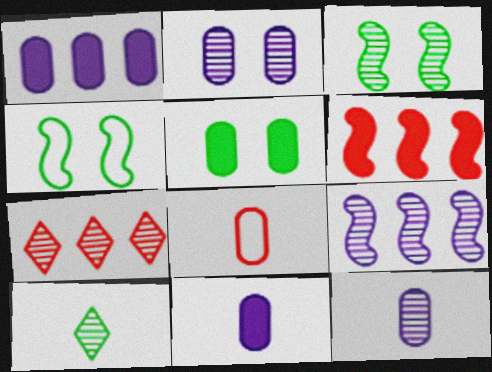[[3, 7, 12], 
[4, 7, 11]]